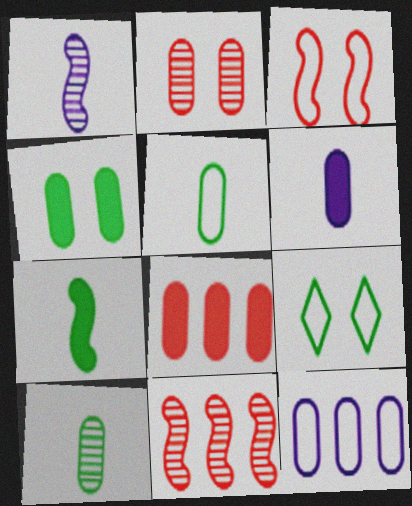[[1, 8, 9], 
[4, 6, 8], 
[6, 9, 11]]